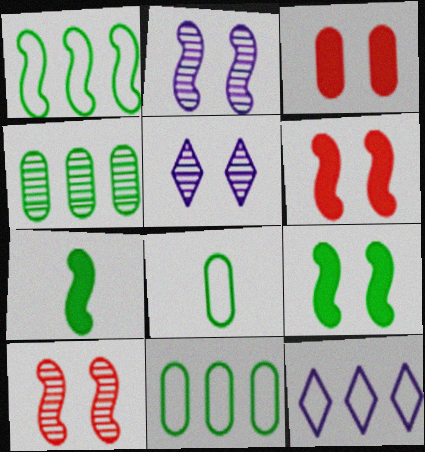[]